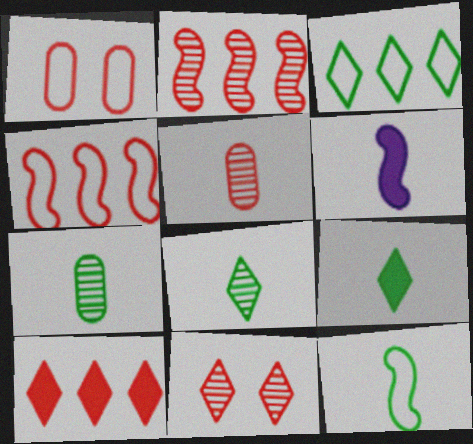[[2, 5, 11], 
[7, 9, 12]]